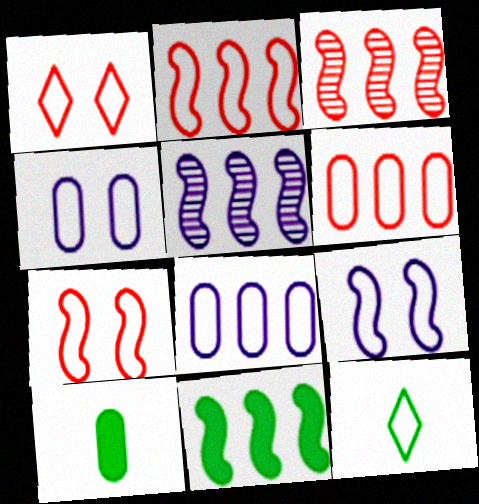[[1, 5, 10], 
[2, 4, 12], 
[2, 5, 11], 
[6, 9, 12], 
[7, 8, 12]]